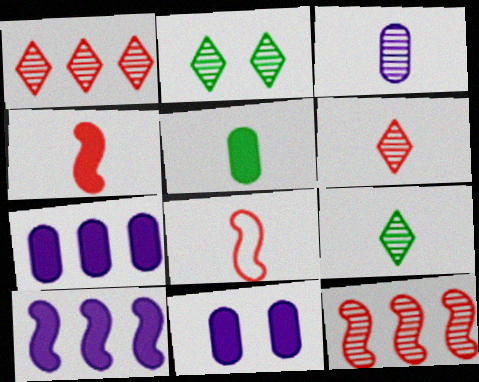[[2, 3, 12], 
[2, 7, 8]]